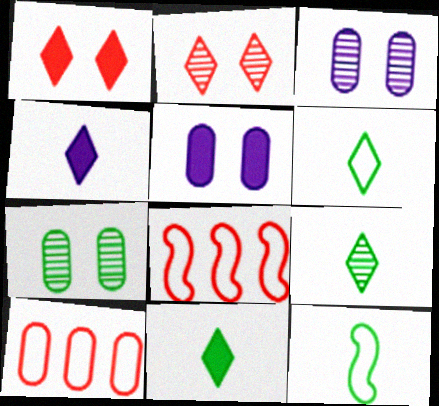[[3, 8, 11], 
[4, 7, 8], 
[5, 8, 9], 
[6, 9, 11]]